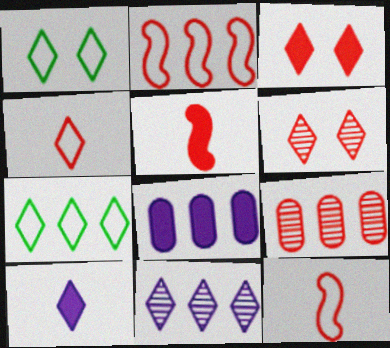[[3, 9, 12], 
[6, 7, 10]]